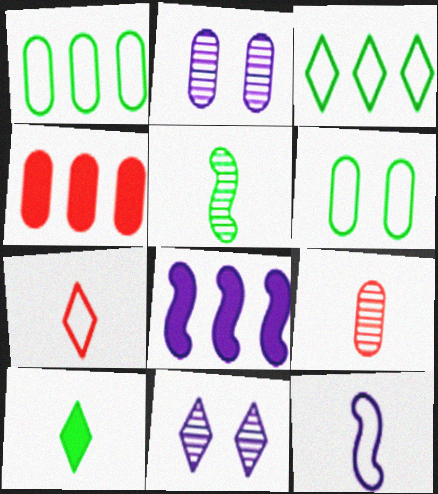[[9, 10, 12]]